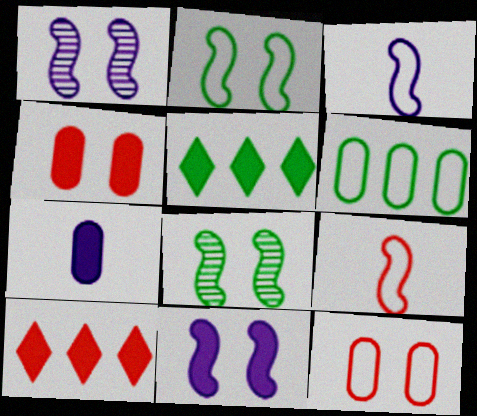[]